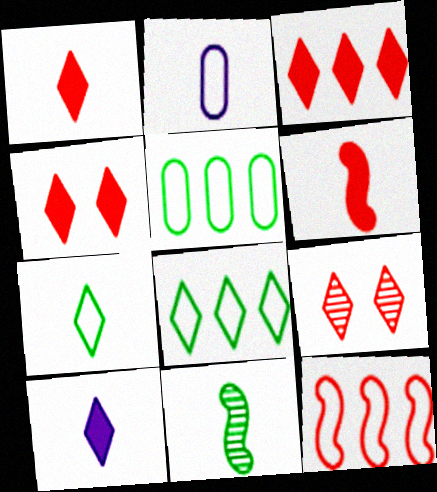[[1, 2, 11], 
[1, 3, 4], 
[8, 9, 10]]